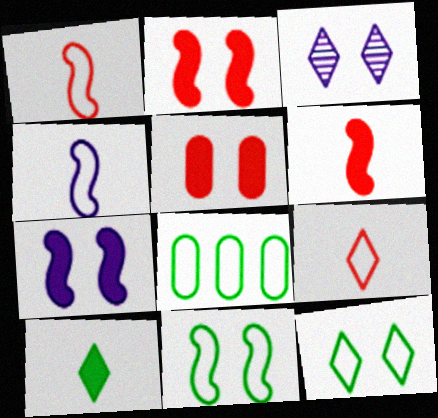[[3, 5, 11], 
[3, 6, 8]]